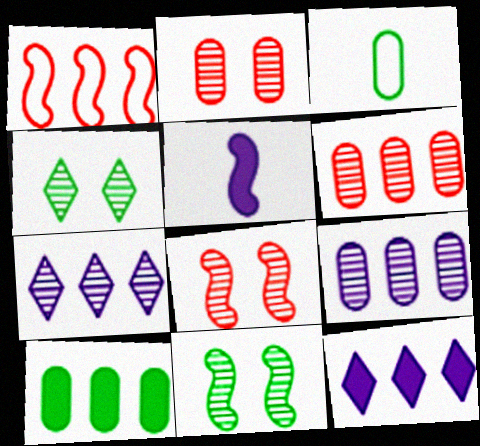[[1, 5, 11], 
[1, 7, 10], 
[3, 8, 12]]